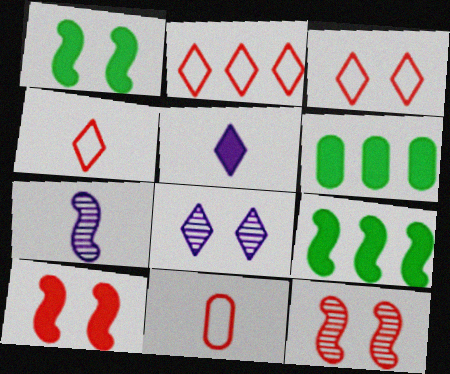[[2, 3, 4], 
[3, 6, 7], 
[5, 6, 10], 
[8, 9, 11]]